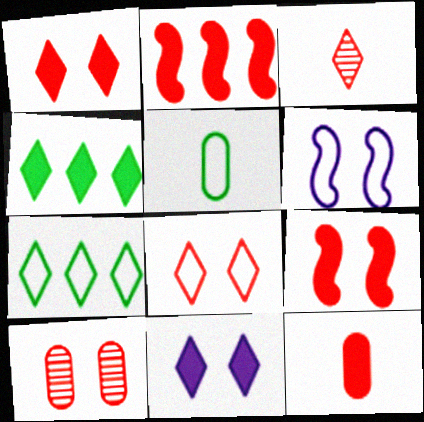[[1, 2, 12], 
[3, 7, 11], 
[8, 9, 10]]